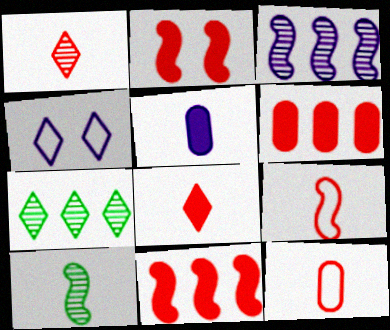[[2, 6, 8], 
[3, 4, 5], 
[4, 6, 10], 
[4, 7, 8]]